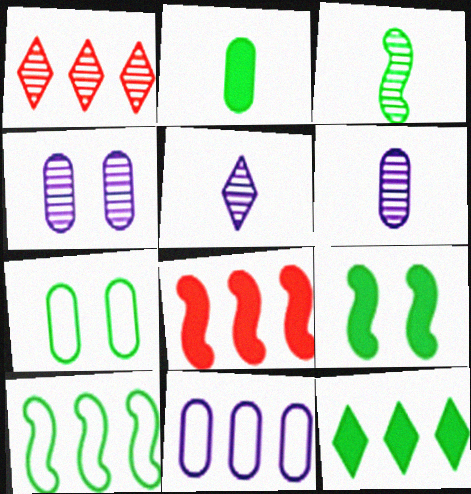[[1, 3, 4], 
[2, 9, 12], 
[3, 7, 12], 
[3, 9, 10], 
[5, 7, 8]]